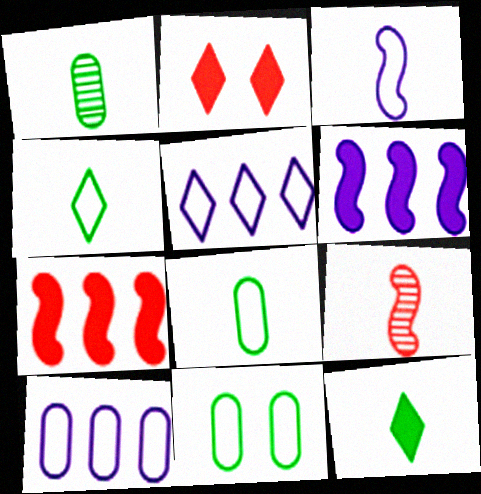[]